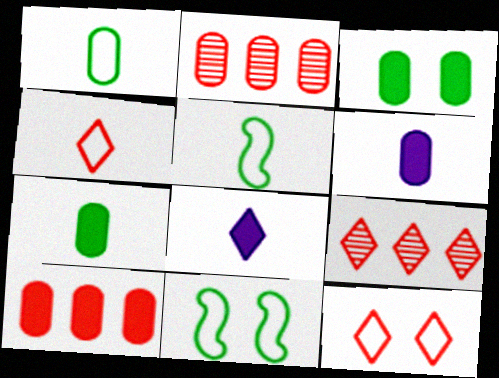[[2, 8, 11], 
[3, 6, 10], 
[6, 9, 11]]